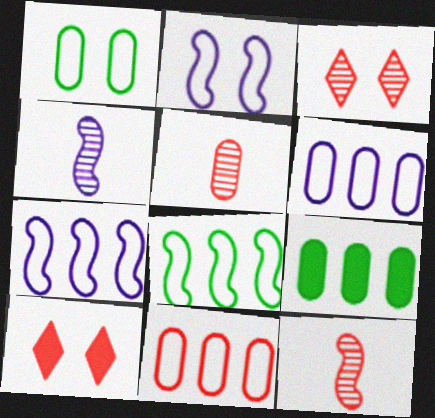[[10, 11, 12]]